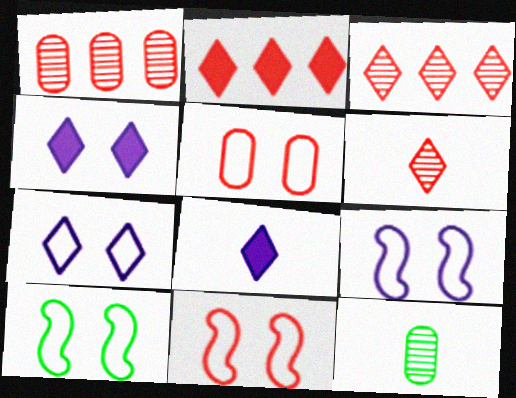[[1, 8, 10], 
[2, 9, 12], 
[5, 7, 10], 
[9, 10, 11]]